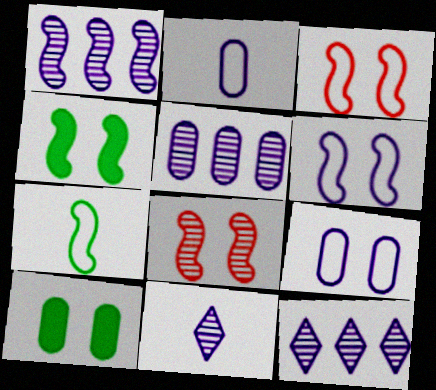[[1, 5, 12], 
[4, 6, 8]]